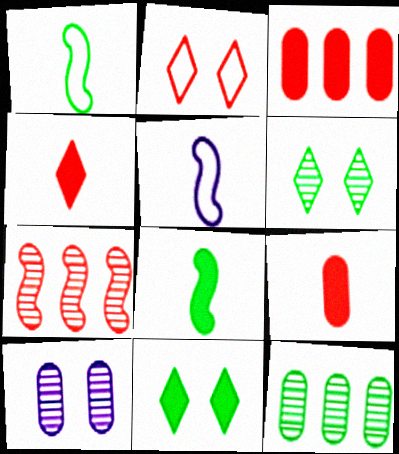[[1, 11, 12], 
[2, 7, 9], 
[3, 5, 6]]